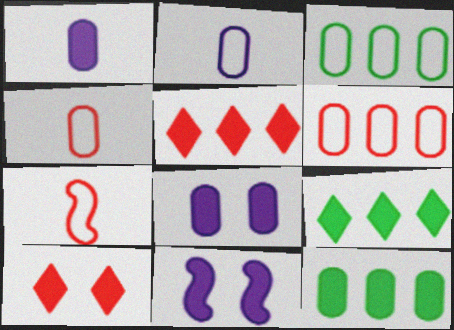[]